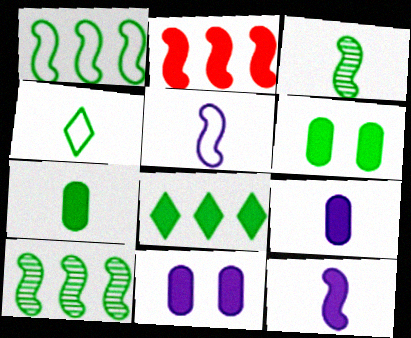[[3, 4, 7], 
[4, 6, 10]]